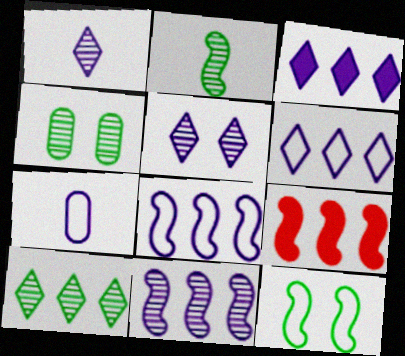[[2, 4, 10]]